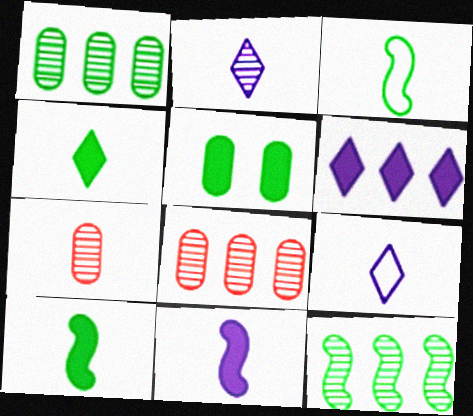[[7, 9, 10]]